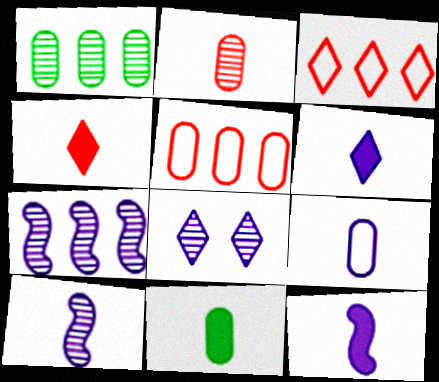[[2, 9, 11], 
[4, 11, 12], 
[6, 9, 10]]